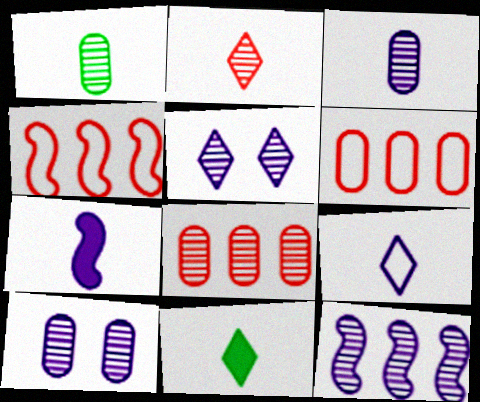[[1, 8, 10], 
[2, 9, 11], 
[3, 5, 12], 
[3, 7, 9], 
[4, 10, 11]]